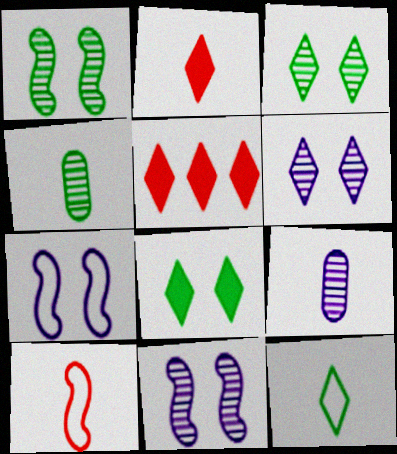[[4, 5, 7], 
[5, 6, 12]]